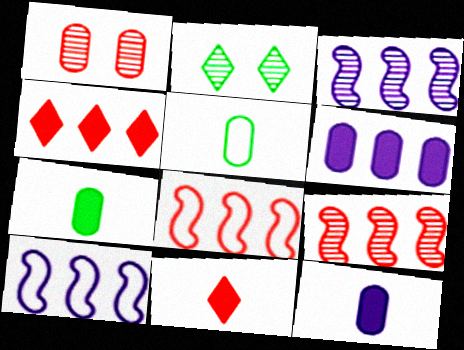[[1, 5, 6], 
[1, 8, 11], 
[2, 8, 12]]